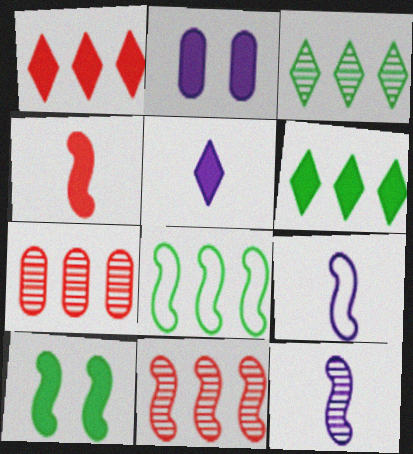[[2, 4, 6], 
[9, 10, 11]]